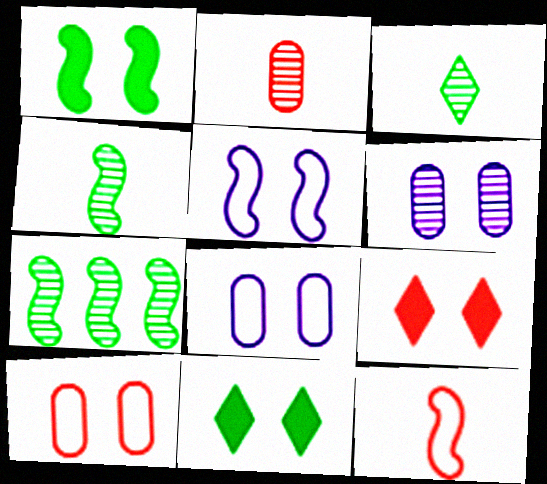[]